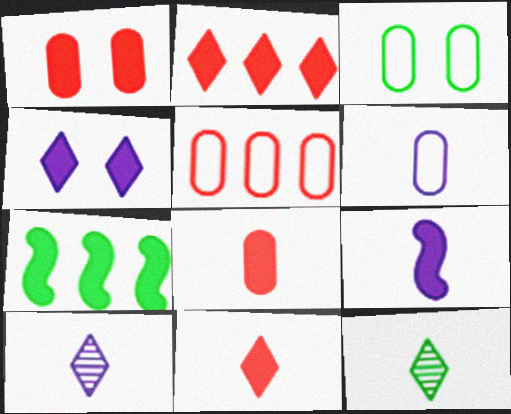[[3, 5, 6], 
[3, 7, 12], 
[4, 7, 8], 
[6, 9, 10]]